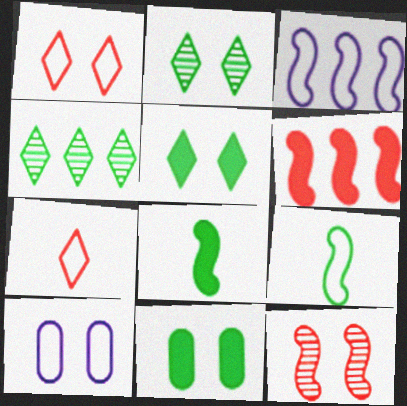[[3, 8, 12], 
[4, 9, 11], 
[5, 10, 12]]